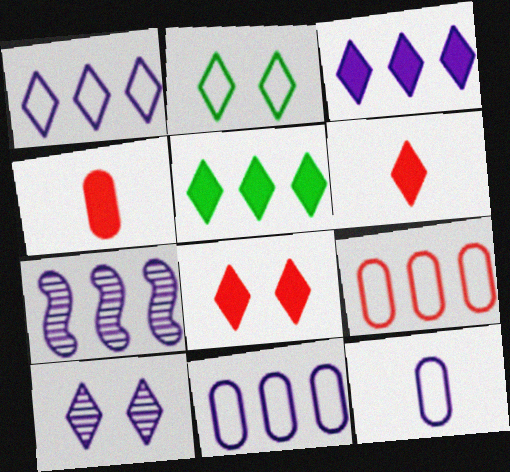[[2, 4, 7], 
[2, 8, 10], 
[3, 7, 11], 
[5, 7, 9]]